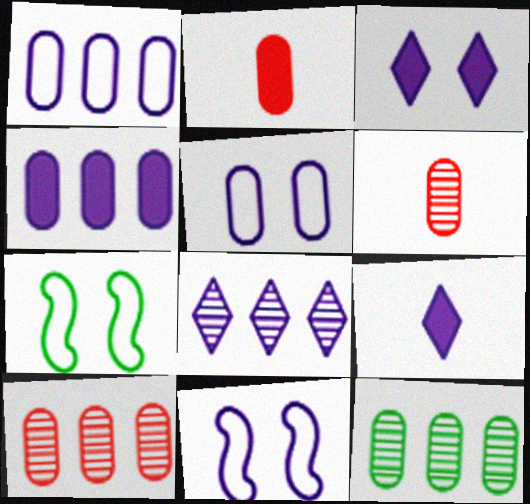[[2, 5, 12], 
[2, 7, 8], 
[7, 9, 10]]